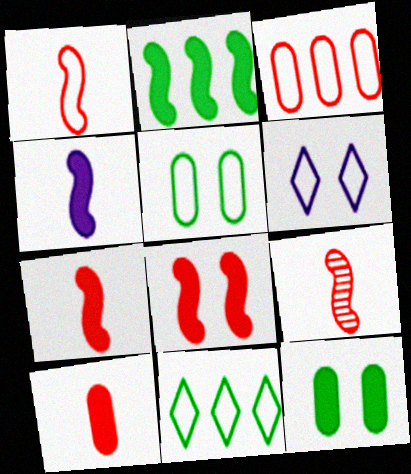[[1, 7, 9], 
[2, 4, 8]]